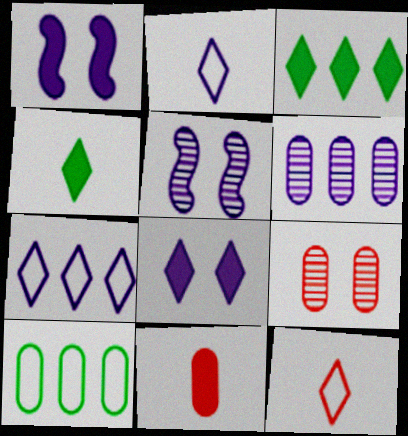[[1, 2, 6], 
[1, 3, 11]]